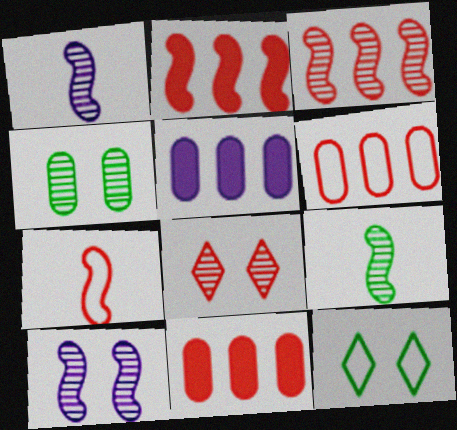[[1, 11, 12], 
[3, 9, 10], 
[4, 8, 10], 
[7, 8, 11]]